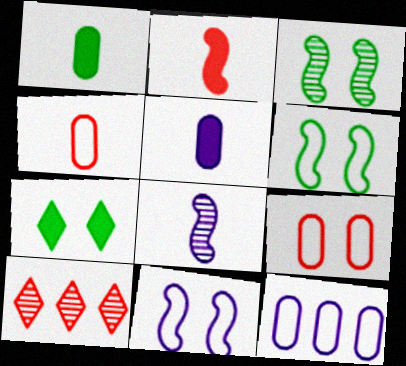[[1, 10, 11], 
[2, 9, 10], 
[5, 6, 10]]